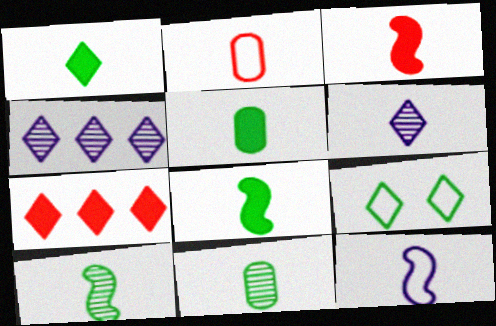[[1, 5, 8], 
[2, 6, 8], 
[3, 10, 12], 
[6, 7, 9]]